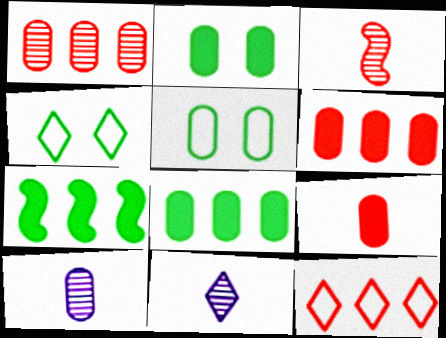[[5, 6, 10]]